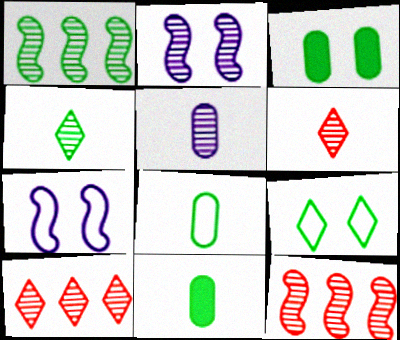[[1, 9, 11], 
[7, 10, 11]]